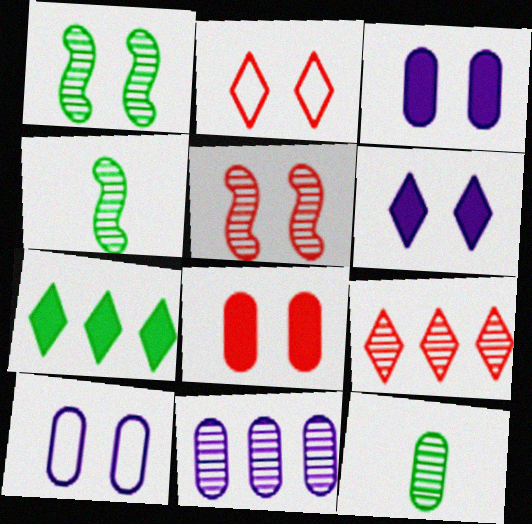[[1, 2, 3], 
[2, 5, 8]]